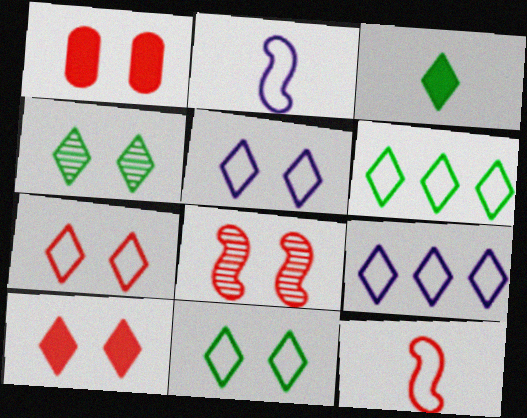[[1, 7, 8], 
[3, 4, 6], 
[4, 5, 10], 
[5, 7, 11]]